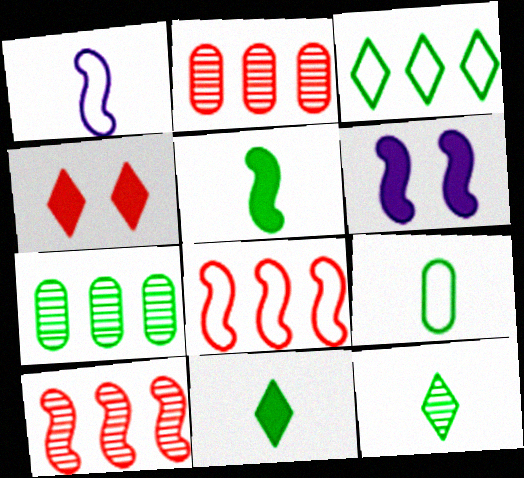[[1, 4, 7], 
[5, 9, 12]]